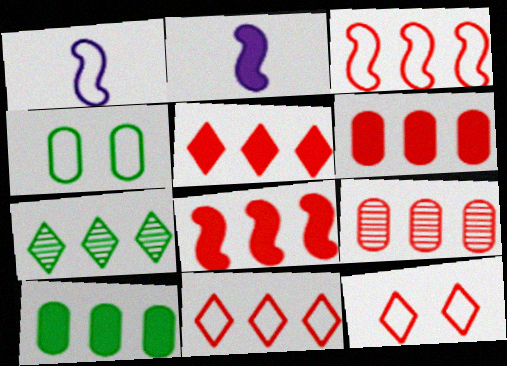[[1, 4, 11], 
[3, 5, 9], 
[5, 6, 8], 
[8, 9, 11]]